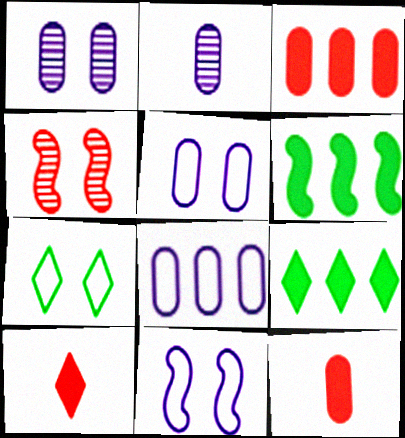[]